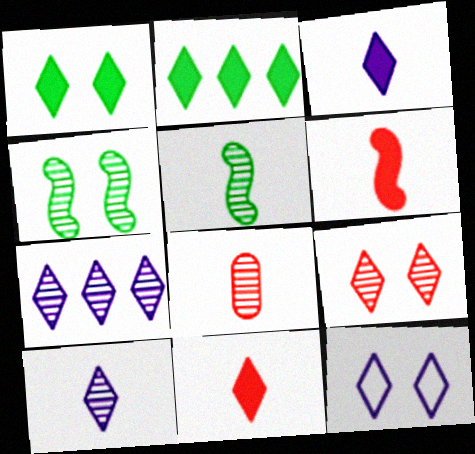[[1, 9, 12], 
[3, 7, 12], 
[4, 7, 8], 
[5, 8, 10]]